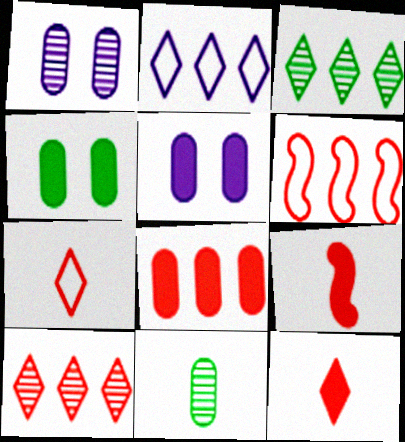[[6, 8, 10]]